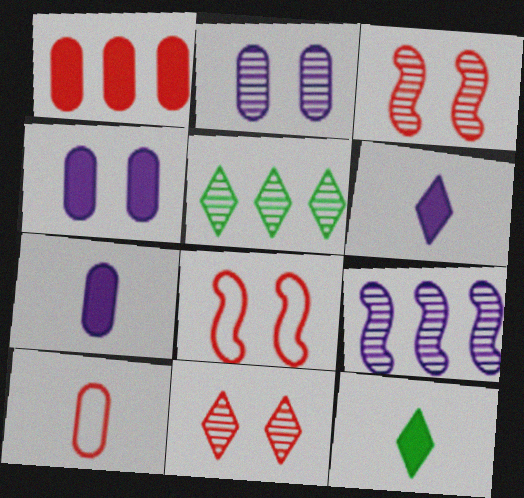[[5, 7, 8]]